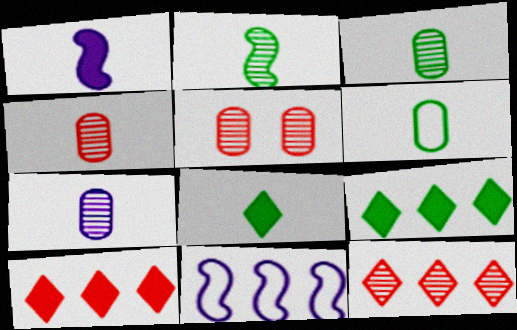[[2, 6, 8], 
[3, 4, 7], 
[5, 8, 11]]